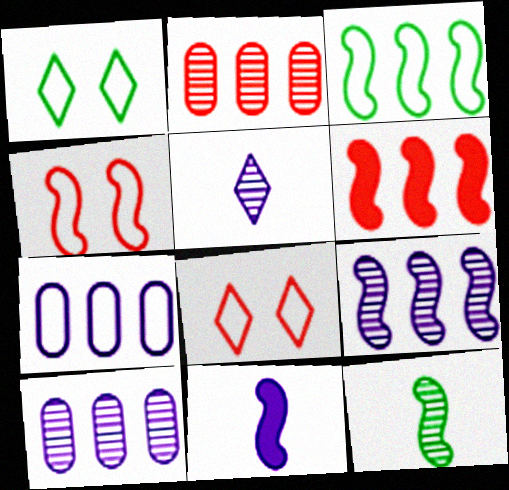[[1, 2, 11], 
[3, 6, 9]]